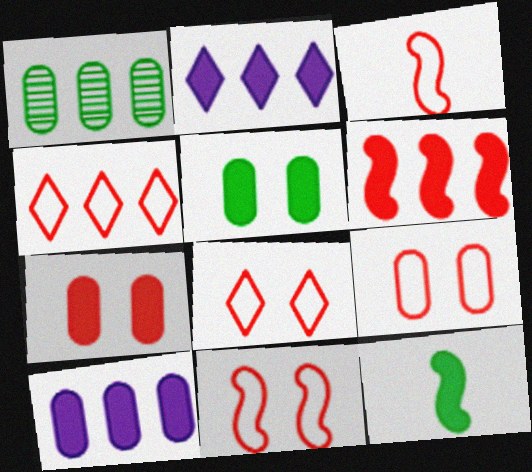[[2, 7, 12], 
[3, 4, 9], 
[8, 9, 11]]